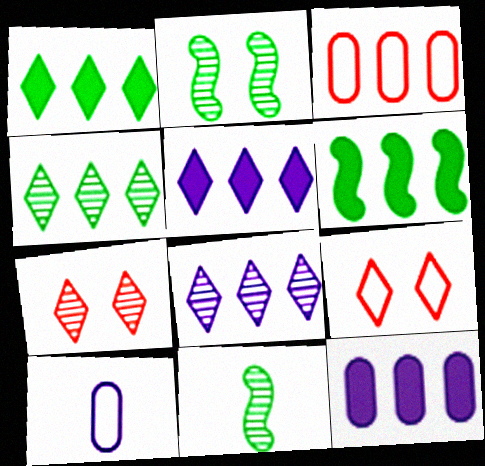[[3, 6, 8], 
[6, 7, 10], 
[9, 11, 12]]